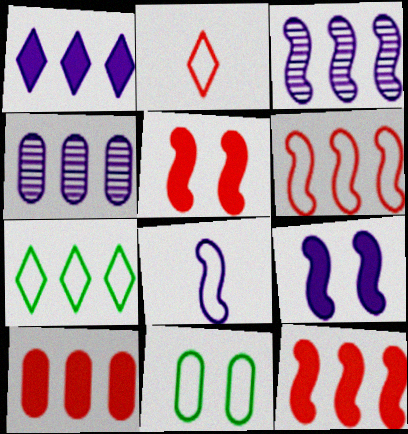[[3, 7, 10], 
[3, 8, 9], 
[4, 7, 12]]